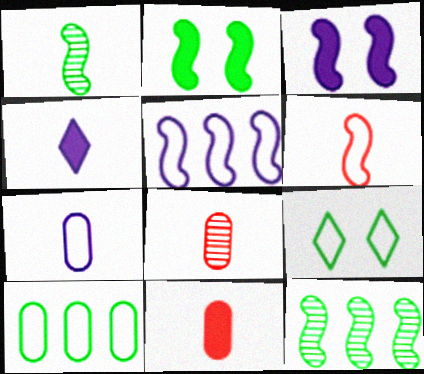[[3, 6, 12]]